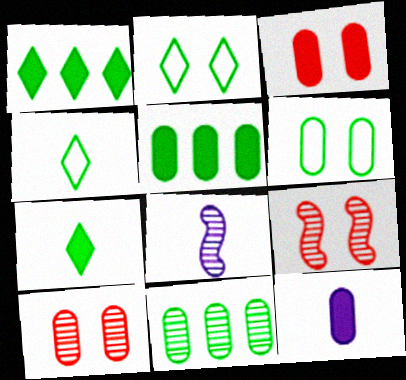[[3, 5, 12]]